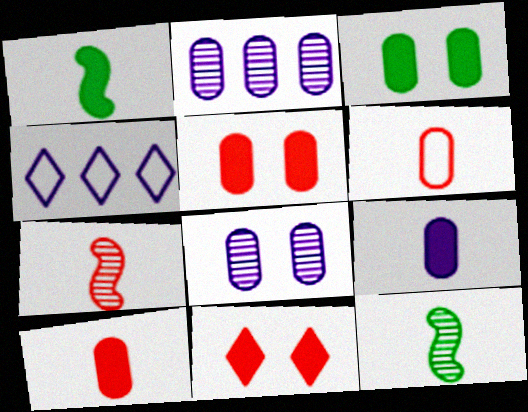[[2, 3, 6], 
[3, 4, 7], 
[4, 5, 12]]